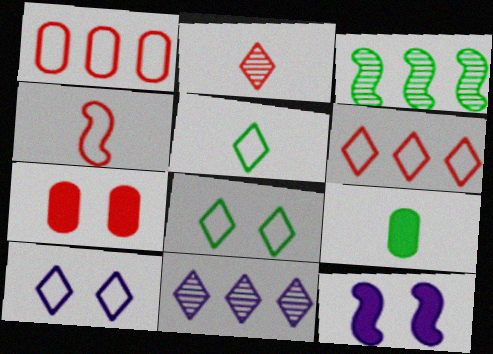[[3, 4, 12], 
[3, 8, 9], 
[5, 6, 10]]